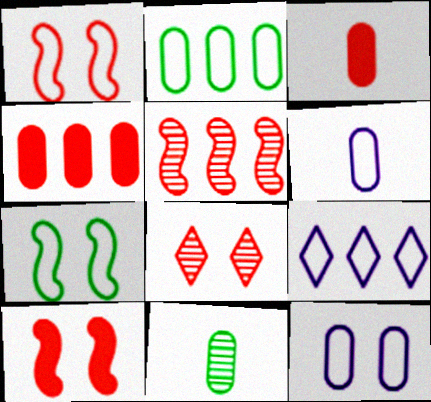[[3, 6, 11], 
[4, 11, 12], 
[9, 10, 11]]